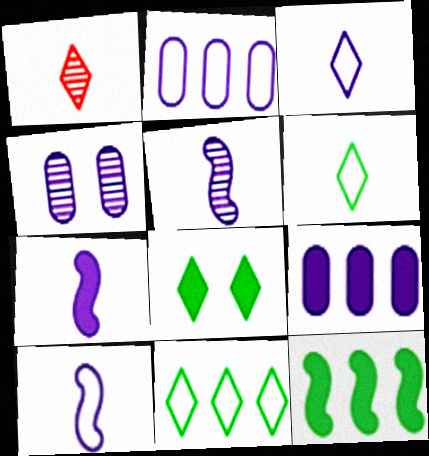[[5, 7, 10]]